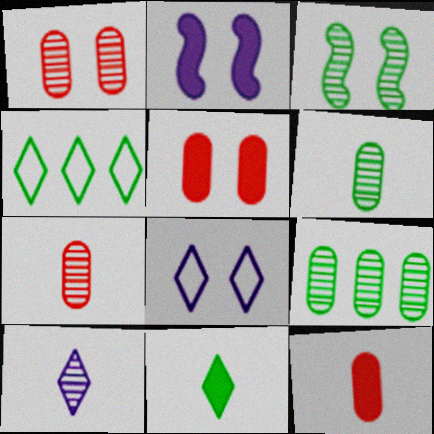[[2, 4, 7], 
[3, 5, 8]]